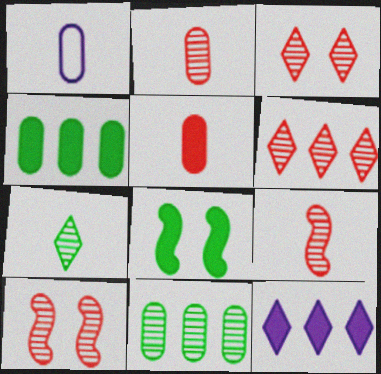[[1, 6, 8], 
[2, 6, 10], 
[5, 8, 12]]